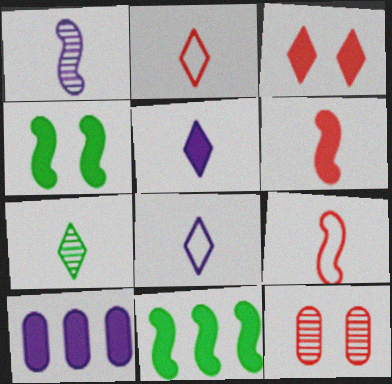[[2, 5, 7], 
[8, 11, 12]]